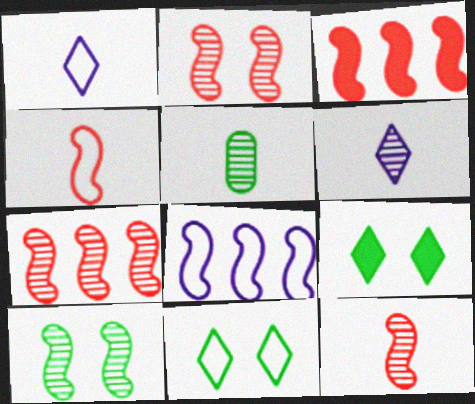[[2, 3, 4], 
[2, 7, 12], 
[5, 6, 12]]